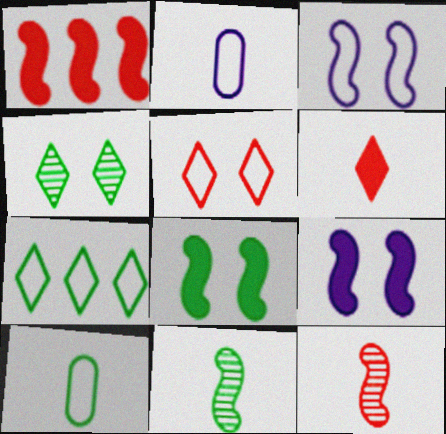[[1, 2, 4], 
[1, 3, 11], 
[2, 6, 11]]